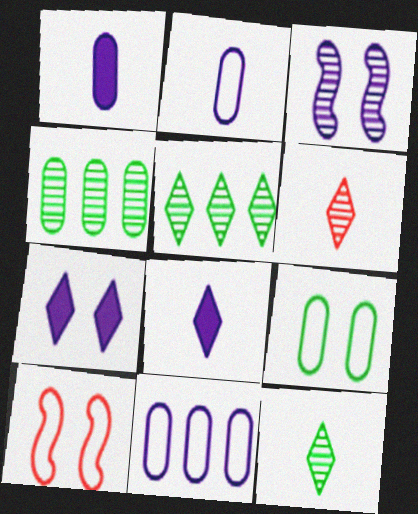[[1, 5, 10], 
[3, 4, 6], 
[3, 8, 11], 
[4, 8, 10]]